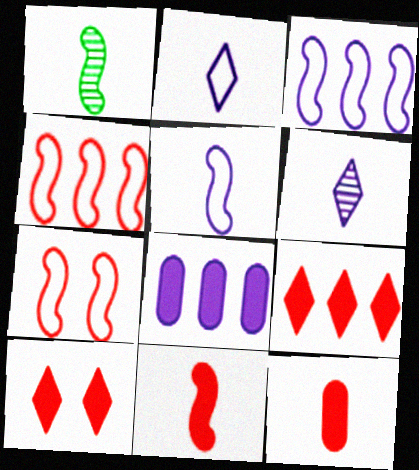[[1, 2, 12], 
[1, 5, 11]]